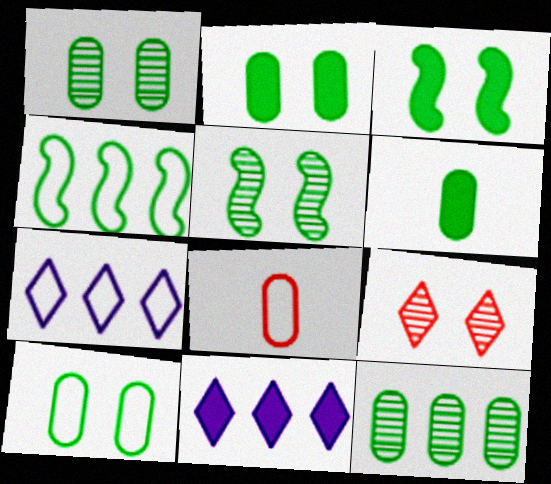[[1, 2, 10], 
[5, 8, 11], 
[6, 10, 12]]